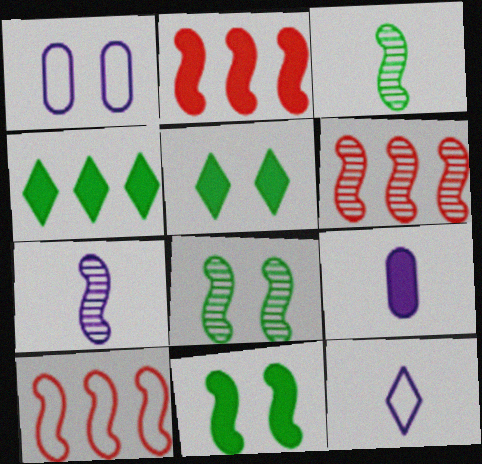[[2, 5, 9], 
[2, 6, 10], 
[6, 7, 8], 
[7, 9, 12], 
[7, 10, 11]]